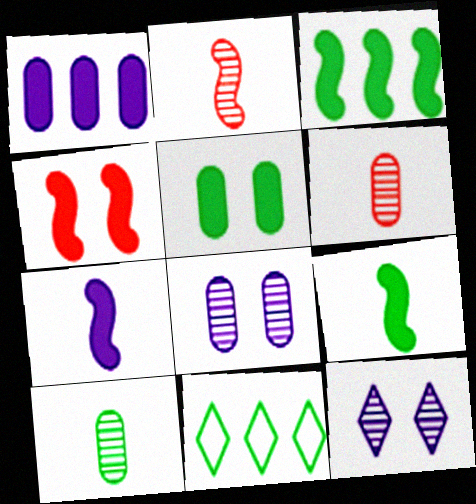[[3, 4, 7]]